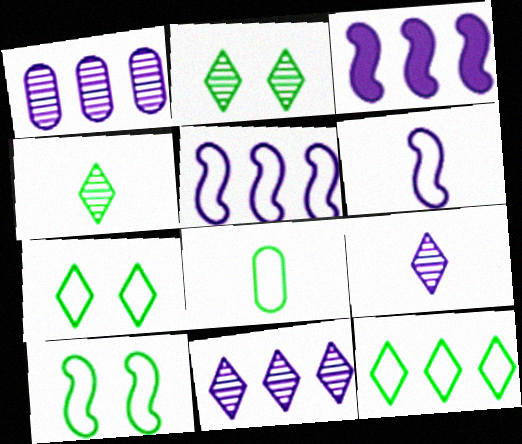[[8, 10, 12]]